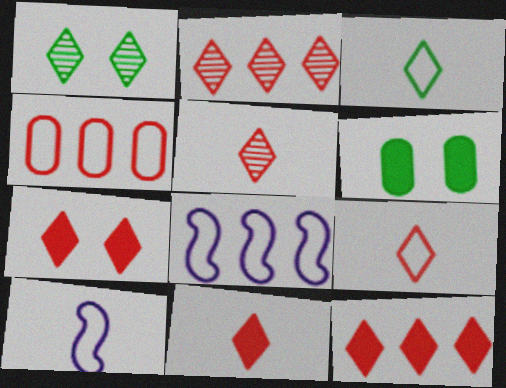[[2, 6, 10], 
[2, 7, 9], 
[5, 6, 8], 
[5, 9, 11], 
[7, 11, 12]]